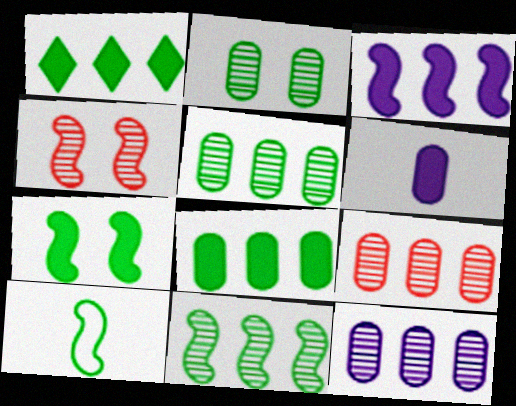[[1, 2, 10], 
[3, 4, 10], 
[5, 9, 12], 
[7, 10, 11]]